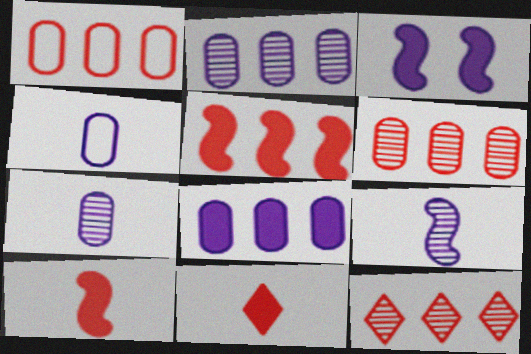[[1, 5, 12]]